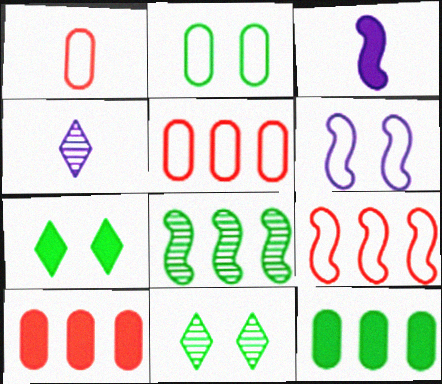[[3, 5, 11], 
[3, 7, 10]]